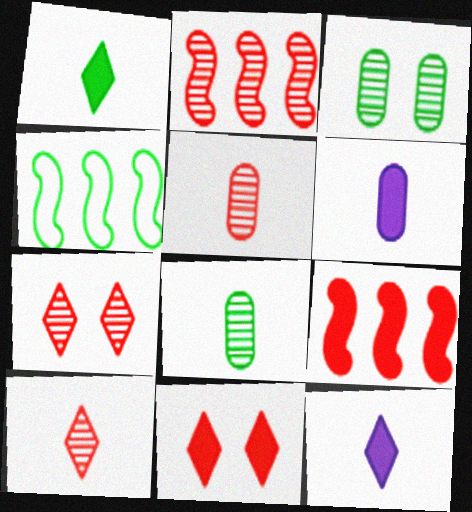[[1, 3, 4], 
[2, 5, 7], 
[4, 6, 7]]